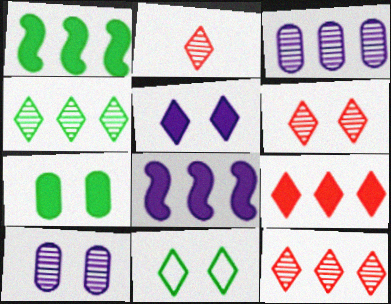[[2, 6, 12], 
[5, 6, 11]]